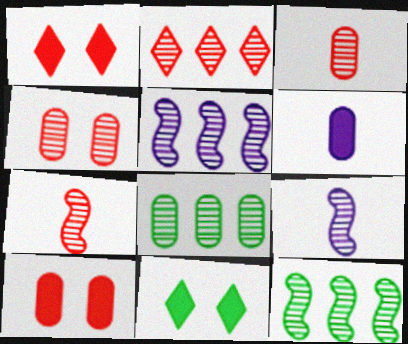[[2, 4, 7], 
[2, 5, 8]]